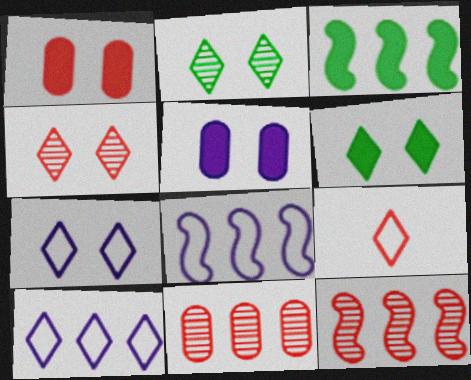[[1, 9, 12], 
[3, 8, 12], 
[3, 10, 11], 
[4, 6, 7]]